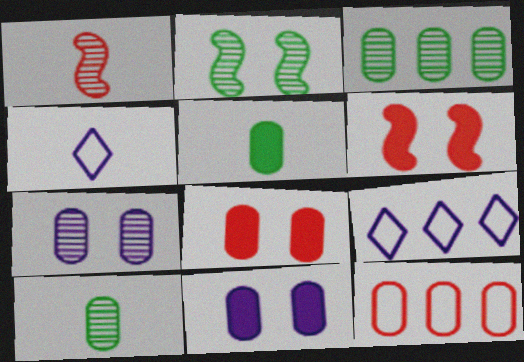[[1, 4, 5], 
[3, 4, 6], 
[5, 7, 12], 
[6, 9, 10], 
[10, 11, 12]]